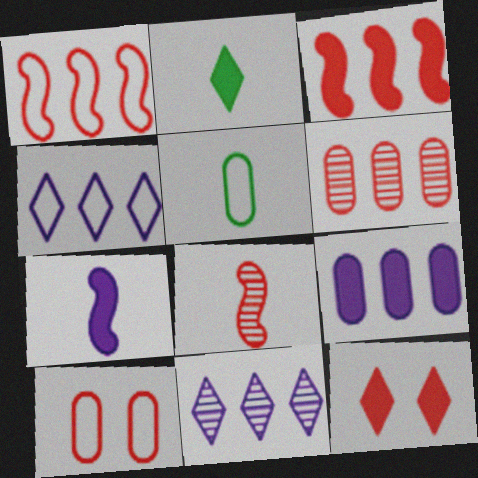[]